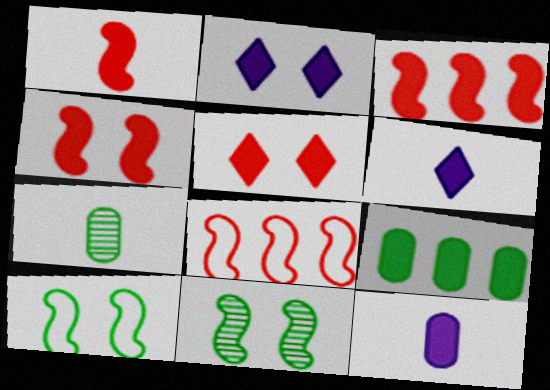[[1, 2, 9], 
[1, 3, 4], 
[2, 7, 8], 
[4, 6, 9]]